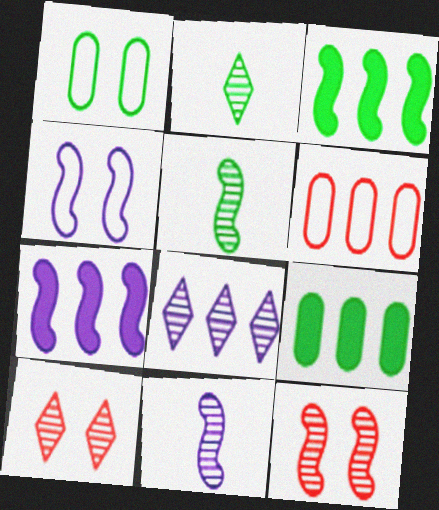[[1, 2, 3], 
[2, 8, 10], 
[3, 6, 8], 
[4, 7, 11]]